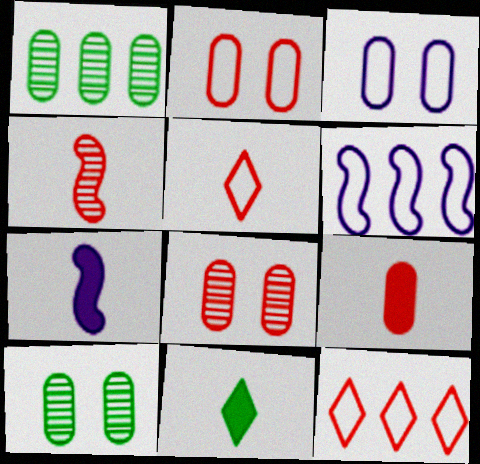[[1, 3, 9], 
[4, 5, 9], 
[6, 8, 11], 
[7, 9, 11], 
[7, 10, 12]]